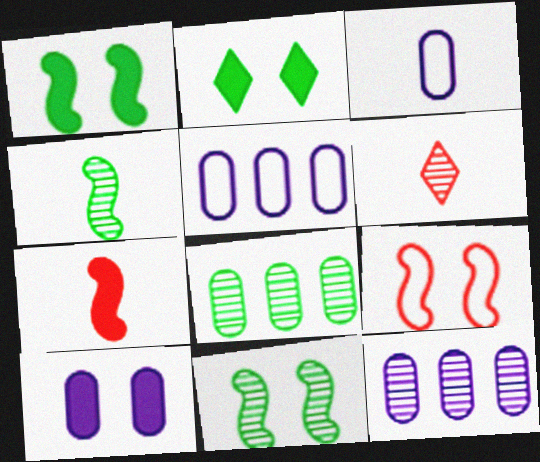[[1, 5, 6], 
[3, 10, 12], 
[6, 11, 12]]